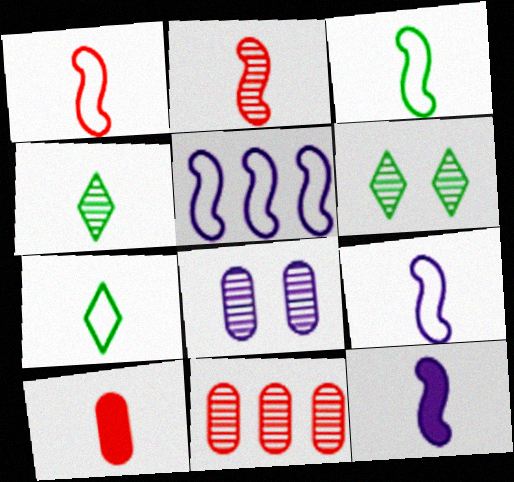[[1, 3, 9], 
[2, 3, 12], 
[4, 9, 10], 
[5, 6, 10]]